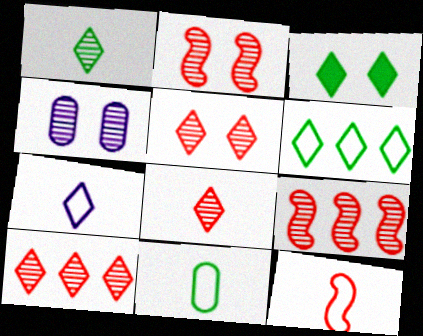[[1, 3, 6], 
[1, 4, 9], 
[3, 7, 10], 
[5, 8, 10], 
[7, 11, 12]]